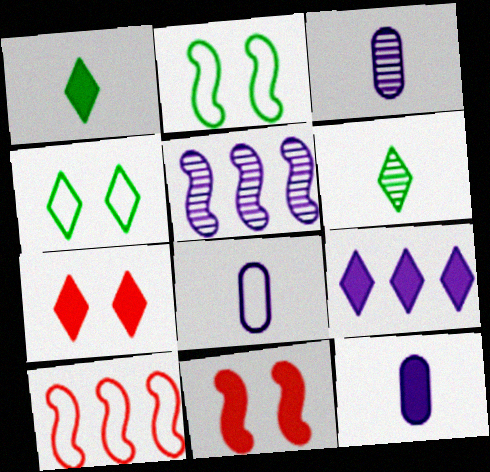[[1, 7, 9], 
[3, 8, 12], 
[4, 8, 10]]